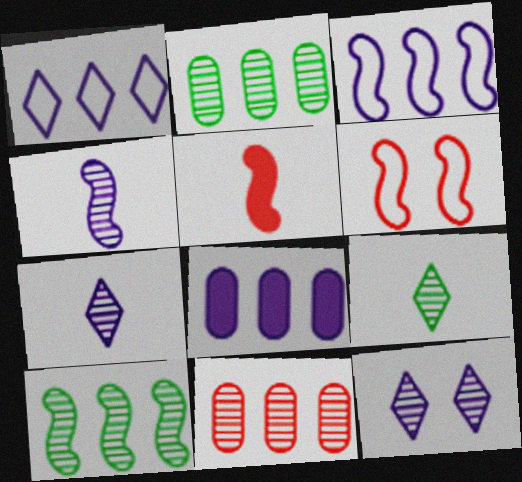[[6, 8, 9]]